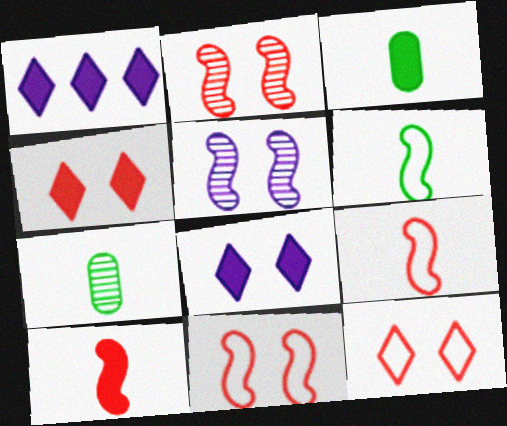[[1, 7, 11]]